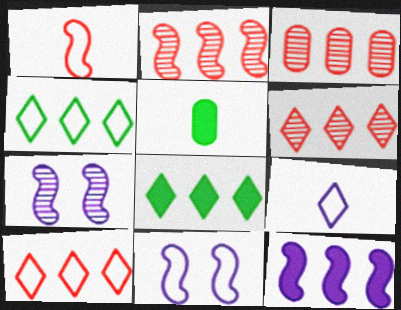[[2, 3, 6], 
[3, 4, 12], 
[5, 6, 11], 
[5, 7, 10]]